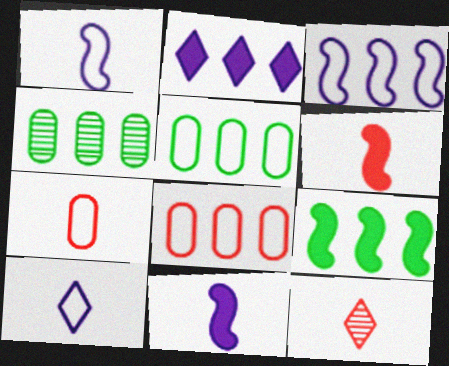[[6, 7, 12]]